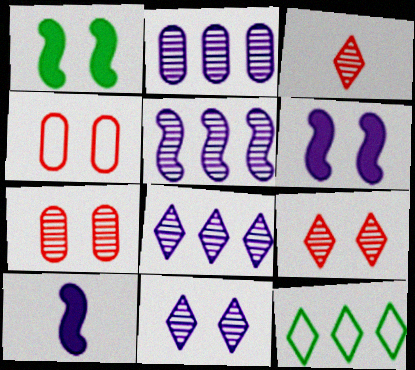[[1, 4, 11], 
[2, 5, 8], 
[7, 10, 12]]